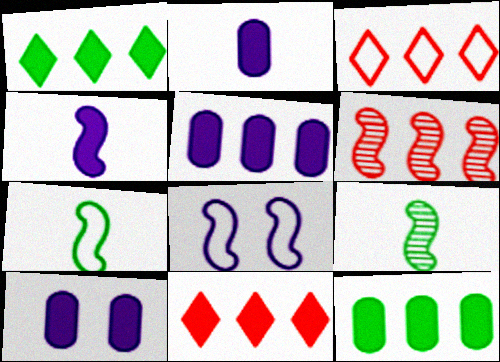[[2, 5, 10], 
[3, 9, 10]]